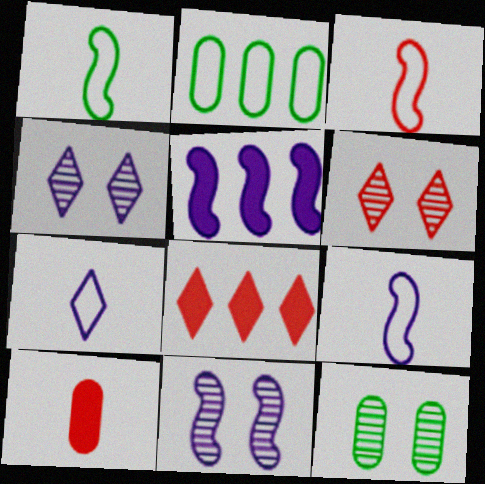[[1, 3, 9], 
[5, 9, 11], 
[6, 11, 12], 
[8, 9, 12]]